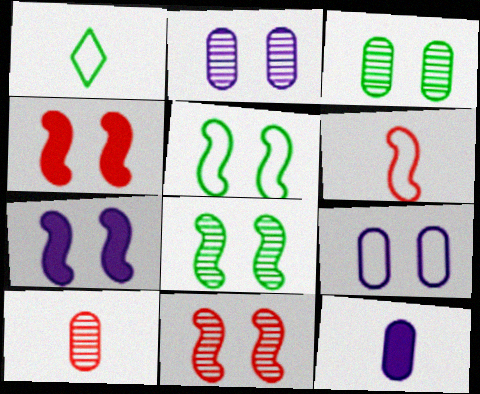[[5, 7, 11]]